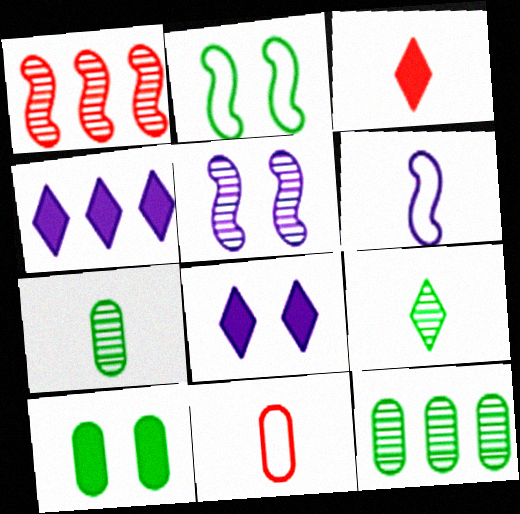[[3, 6, 7]]